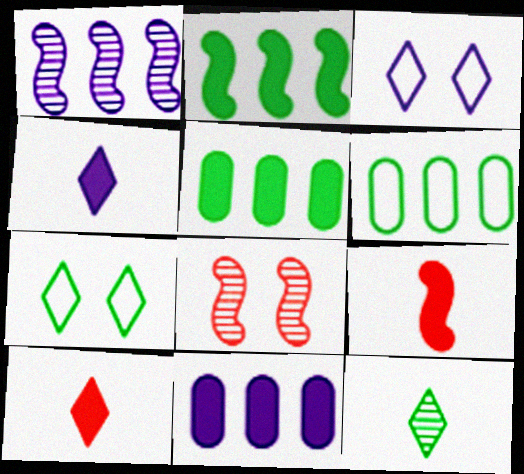[[4, 6, 8]]